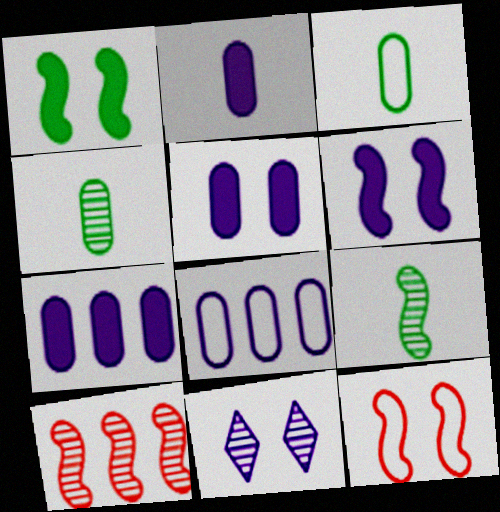[[2, 5, 7], 
[4, 10, 11]]